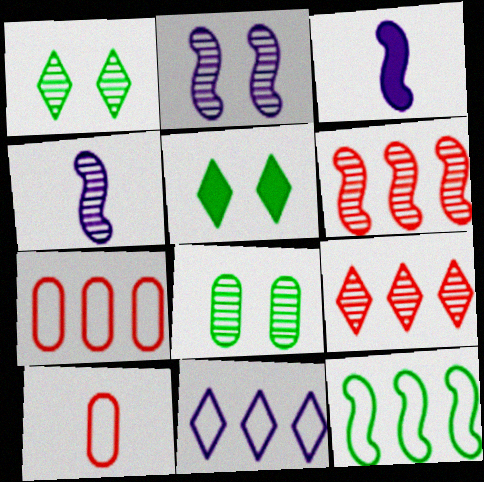[[1, 3, 7], 
[4, 5, 7], 
[4, 8, 9], 
[7, 11, 12]]